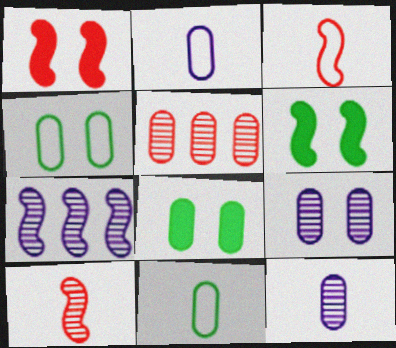[[2, 5, 8], 
[3, 6, 7]]